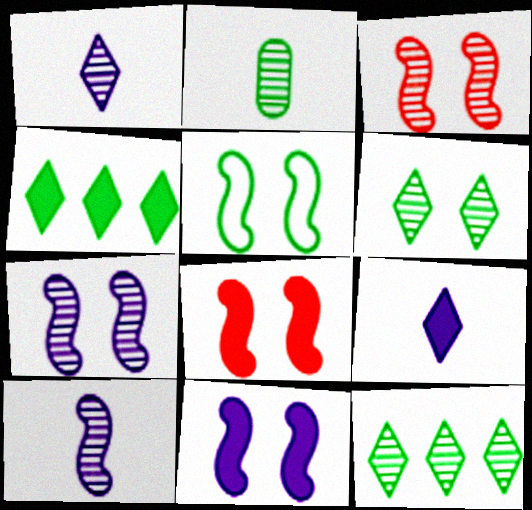[[2, 4, 5], 
[3, 5, 11], 
[5, 7, 8]]